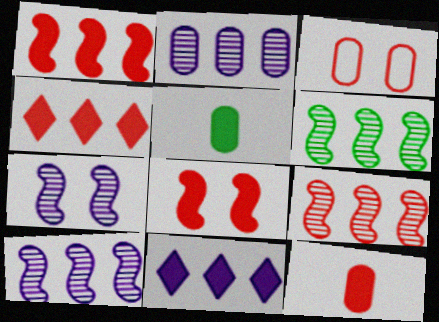[[2, 3, 5], 
[4, 8, 12], 
[5, 8, 11], 
[6, 9, 10]]